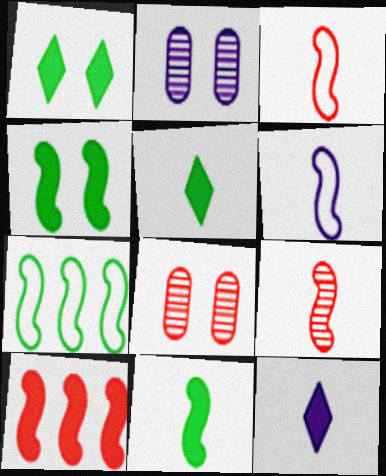[[6, 9, 11], 
[7, 8, 12]]